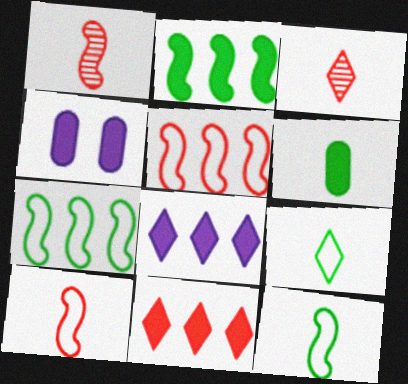[[3, 4, 7]]